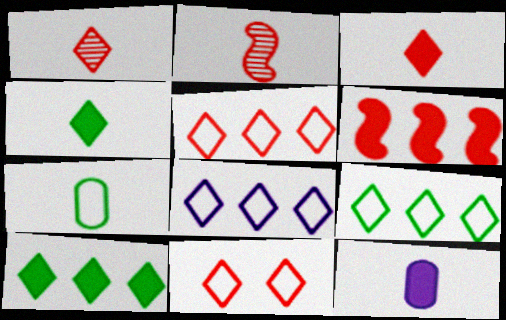[[5, 8, 9]]